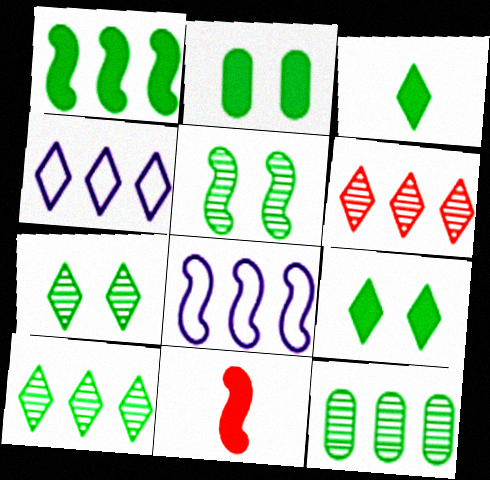[[1, 2, 3], 
[5, 8, 11]]